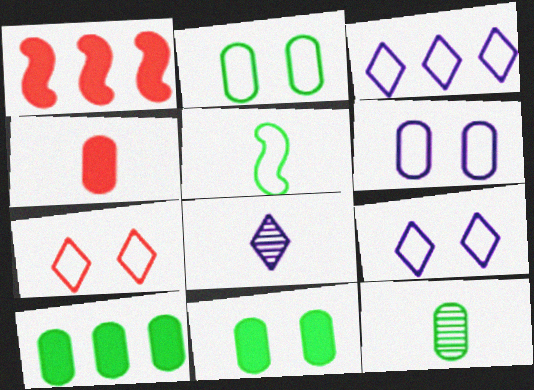[[1, 2, 8], 
[1, 9, 12], 
[2, 10, 12], 
[4, 5, 8]]